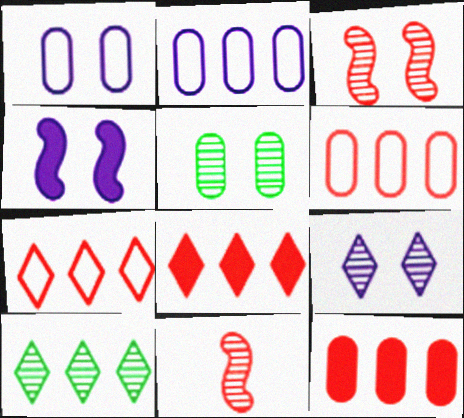[[1, 4, 9], 
[3, 5, 9]]